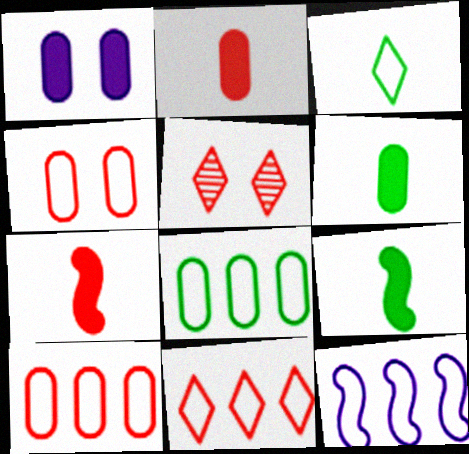[[3, 4, 12], 
[5, 6, 12], 
[5, 7, 10], 
[8, 11, 12]]